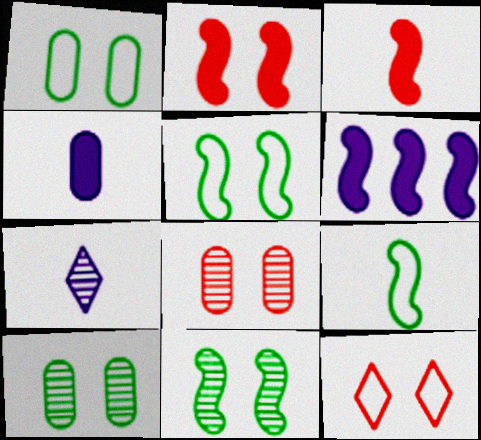[[2, 8, 12]]